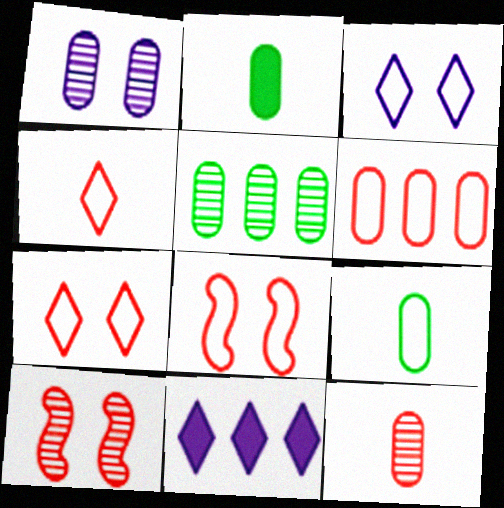[[1, 2, 6], 
[1, 5, 12], 
[4, 6, 8], 
[9, 10, 11]]